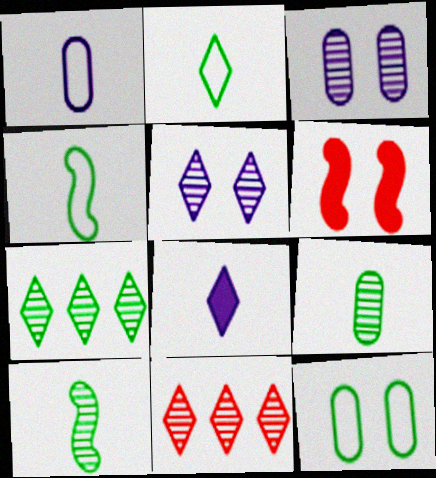[[1, 6, 7], 
[3, 10, 11], 
[5, 6, 12]]